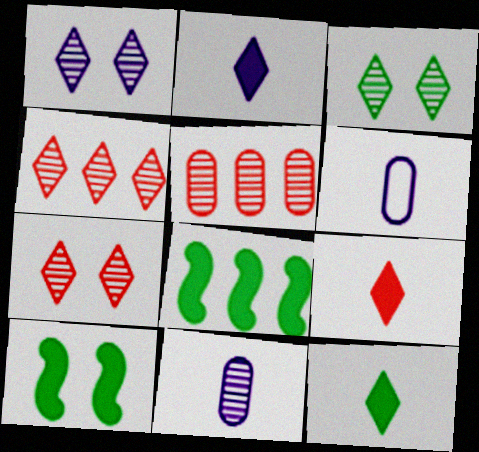[[1, 3, 7], 
[2, 9, 12], 
[4, 6, 10], 
[6, 7, 8]]